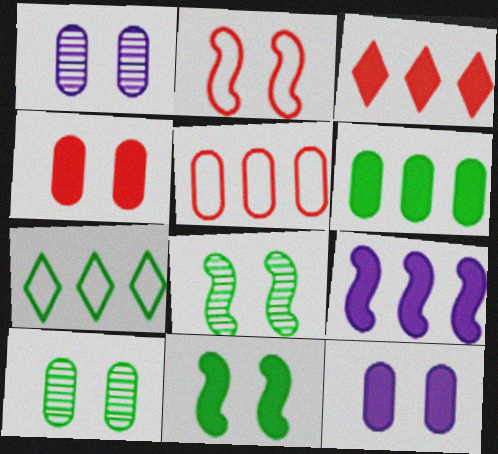[[3, 6, 9]]